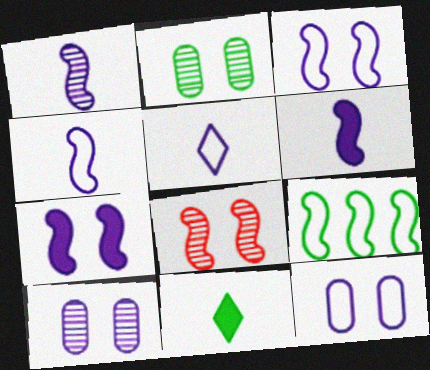[[1, 4, 6], 
[2, 9, 11], 
[6, 8, 9]]